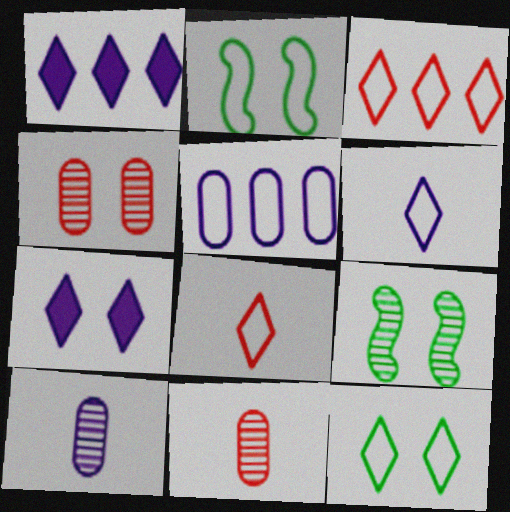[[1, 2, 11], 
[2, 4, 7], 
[2, 5, 8], 
[3, 6, 12]]